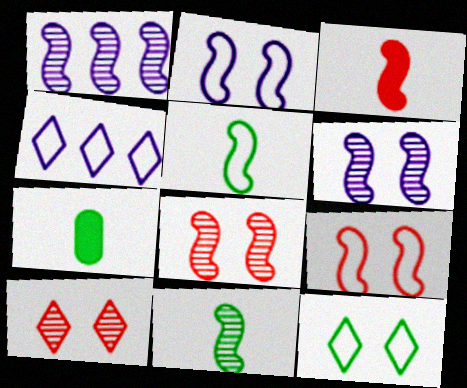[[1, 8, 11], 
[4, 7, 8]]